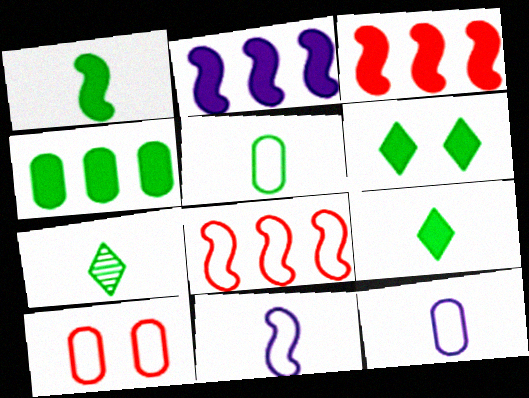[[1, 4, 6], 
[1, 5, 7], 
[2, 7, 10]]